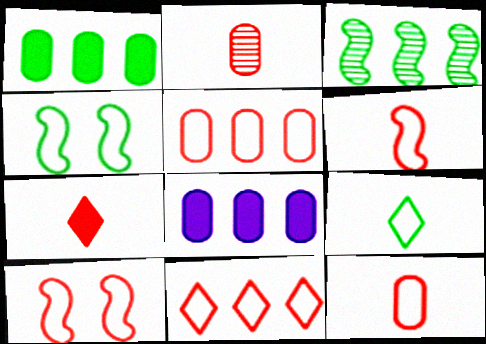[[2, 6, 7], 
[3, 8, 11], 
[10, 11, 12]]